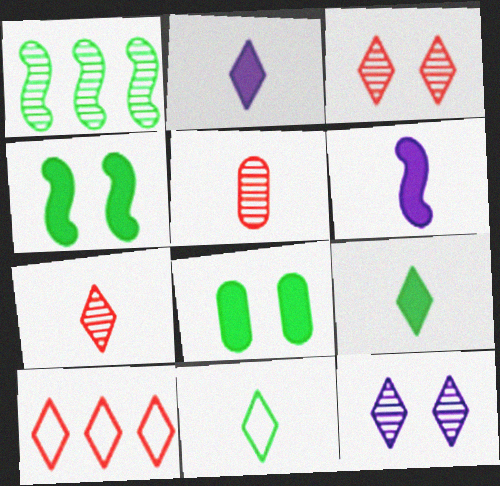[[1, 5, 12], 
[1, 8, 11], 
[2, 7, 11], 
[5, 6, 11], 
[9, 10, 12]]